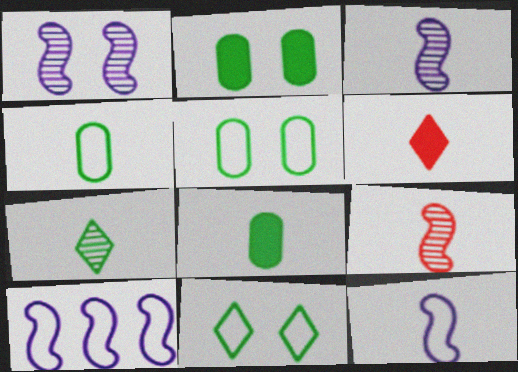[[3, 4, 6]]